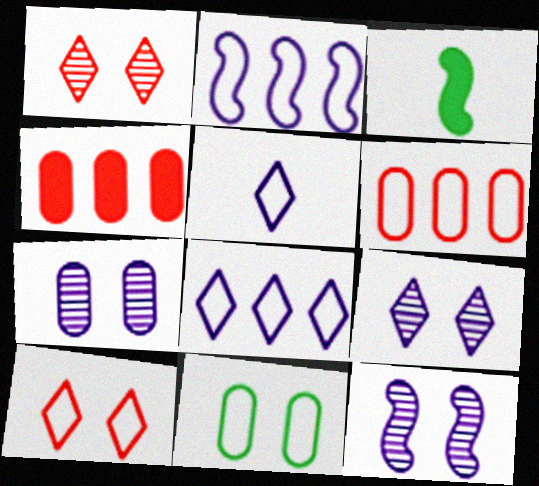[[3, 6, 9], 
[7, 9, 12]]